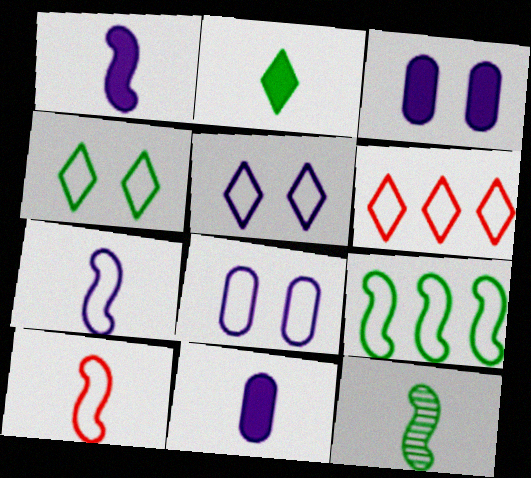[[1, 10, 12], 
[3, 6, 12]]